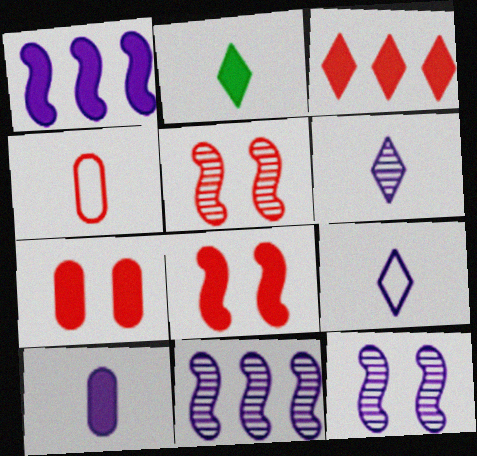[[1, 2, 7], 
[3, 4, 5]]